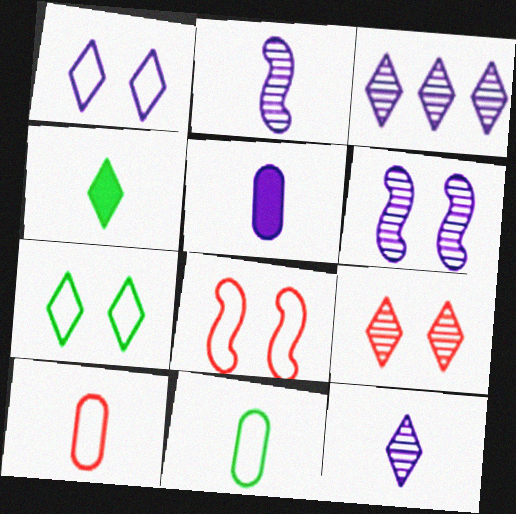[[2, 4, 10]]